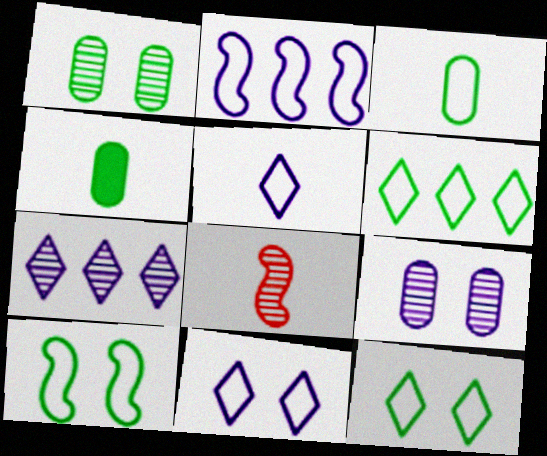[[1, 7, 8], 
[3, 6, 10], 
[4, 5, 8]]